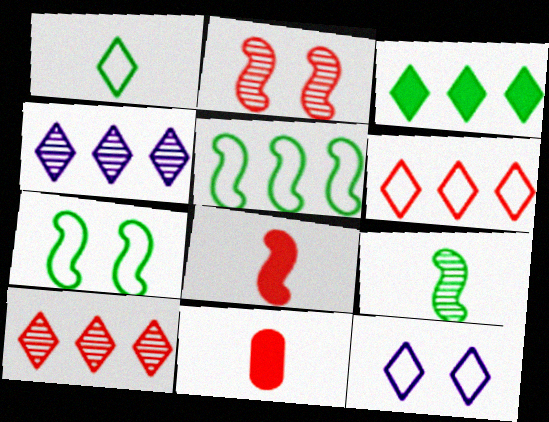[[1, 6, 12], 
[2, 6, 11], 
[3, 4, 6], 
[4, 7, 11]]